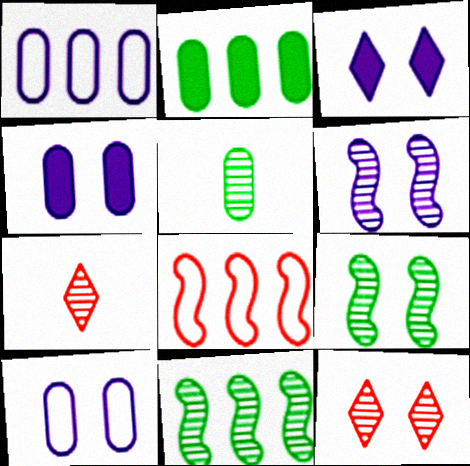[[3, 5, 8], 
[3, 6, 10]]